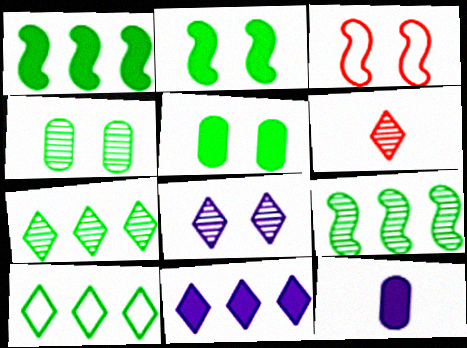[[3, 5, 8], 
[3, 7, 12], 
[6, 7, 8]]